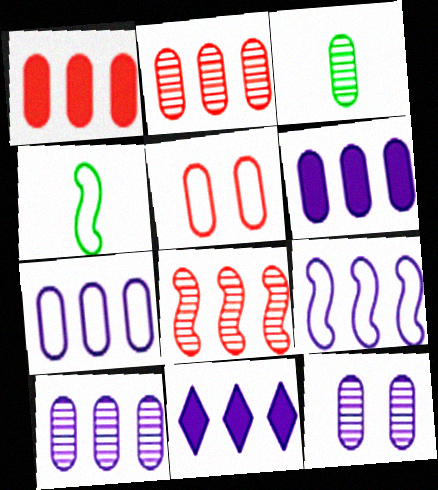[[2, 3, 12], 
[3, 5, 6], 
[6, 7, 10], 
[9, 10, 11]]